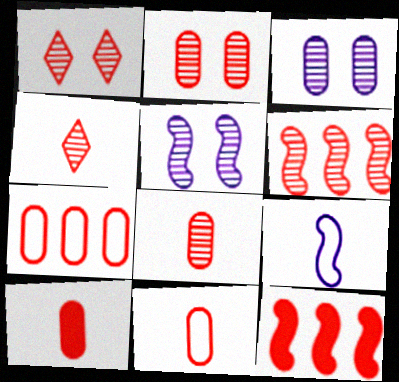[[1, 6, 8], 
[1, 11, 12], 
[2, 4, 6], 
[2, 7, 10], 
[8, 10, 11]]